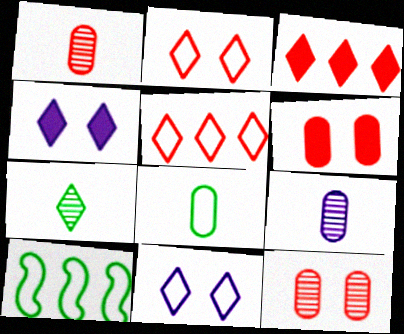[[1, 4, 10], 
[3, 7, 11], 
[4, 5, 7]]